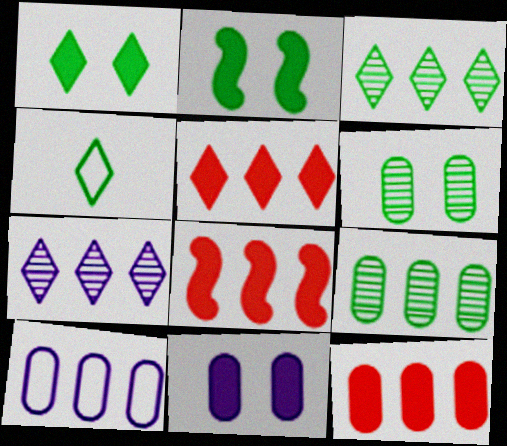[[1, 3, 4], 
[2, 4, 9], 
[3, 8, 10], 
[5, 8, 12], 
[9, 10, 12]]